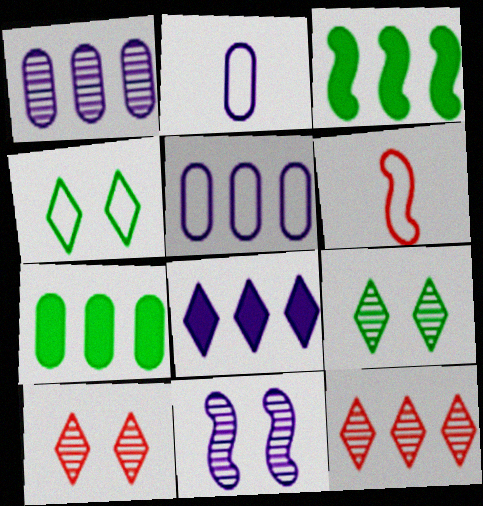[[2, 3, 10], 
[2, 8, 11], 
[3, 5, 12], 
[3, 6, 11], 
[4, 5, 6]]